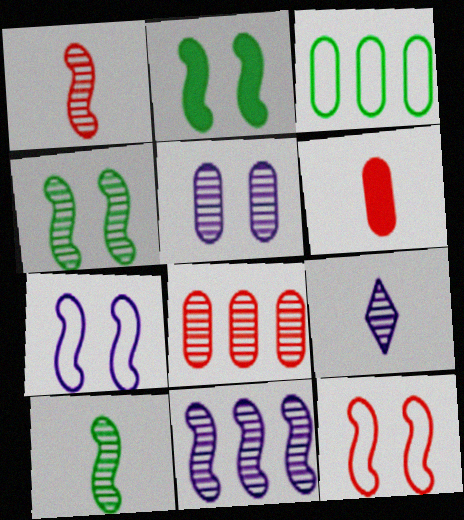[[1, 4, 11], 
[3, 5, 6], 
[4, 8, 9], 
[5, 9, 11]]